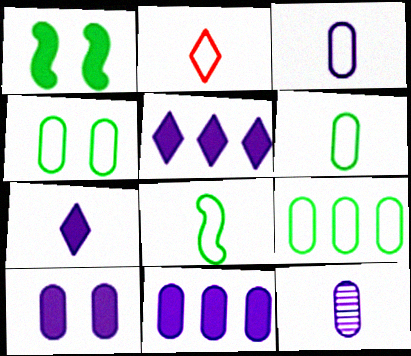[[2, 3, 8], 
[4, 6, 9]]